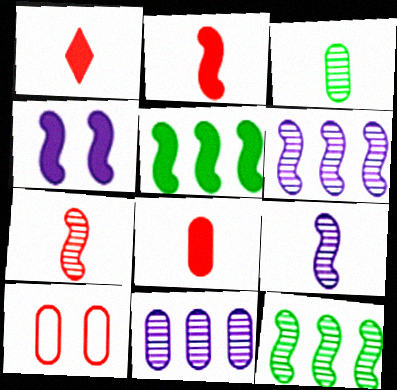[[1, 2, 8], 
[2, 4, 5]]